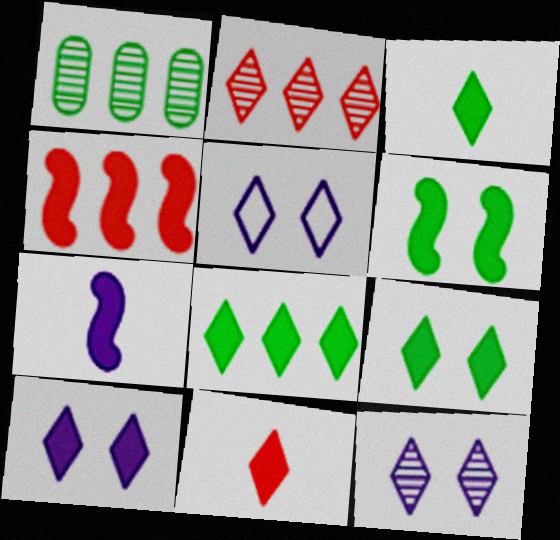[[2, 3, 5], 
[3, 8, 9], 
[4, 6, 7], 
[5, 10, 12], 
[8, 10, 11]]